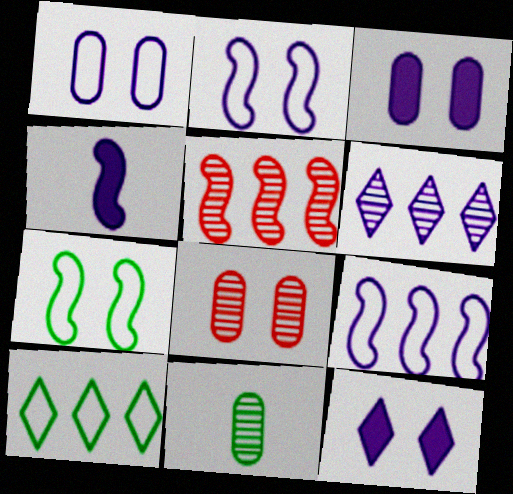[[1, 4, 6], 
[4, 5, 7], 
[4, 8, 10], 
[7, 8, 12]]